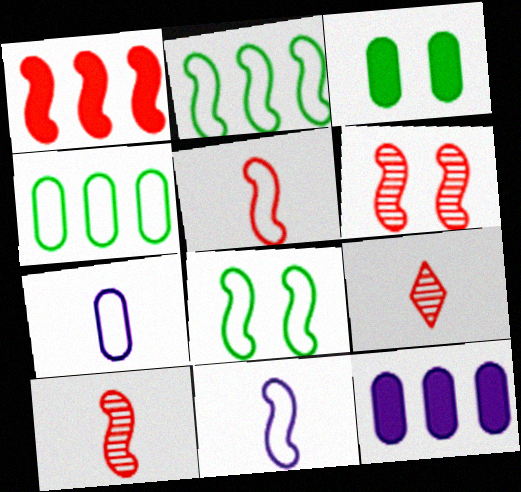[[1, 5, 6], 
[8, 9, 12]]